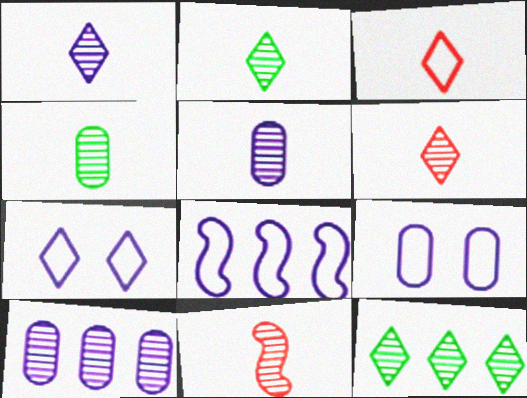[[1, 2, 6], 
[1, 4, 11], 
[2, 5, 11]]